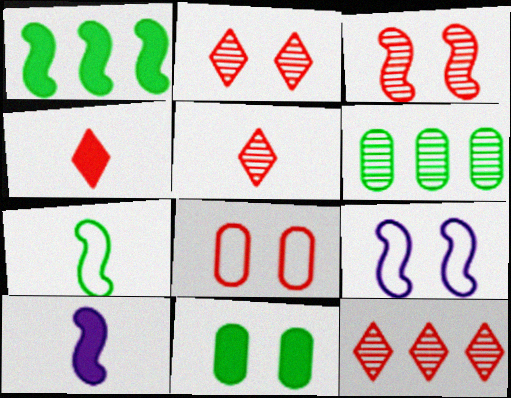[[2, 5, 12], 
[2, 9, 11], 
[4, 6, 9]]